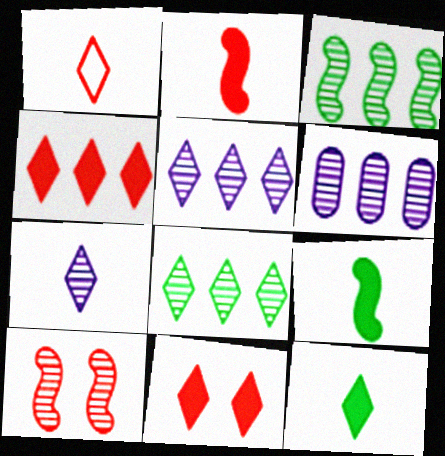[[1, 7, 12]]